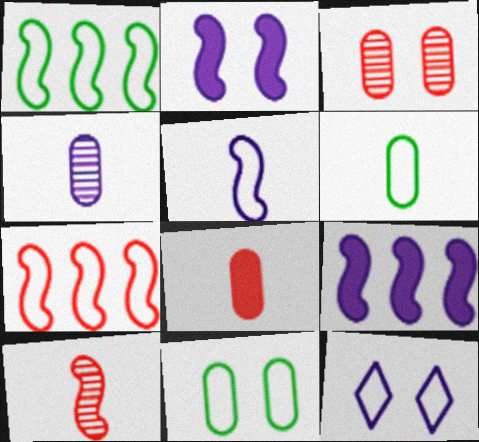[[1, 2, 10], 
[4, 6, 8], 
[4, 9, 12], 
[6, 7, 12]]